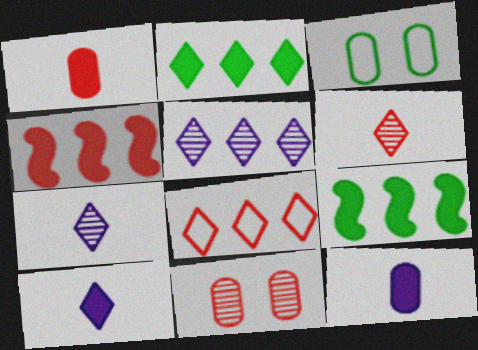[[2, 5, 8], 
[3, 4, 7]]